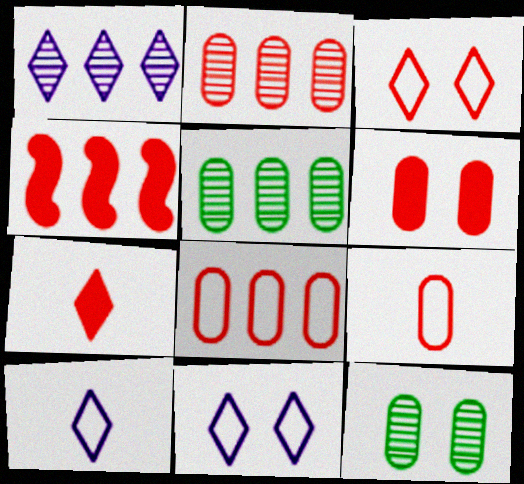[[2, 6, 9], 
[4, 6, 7], 
[4, 10, 12]]